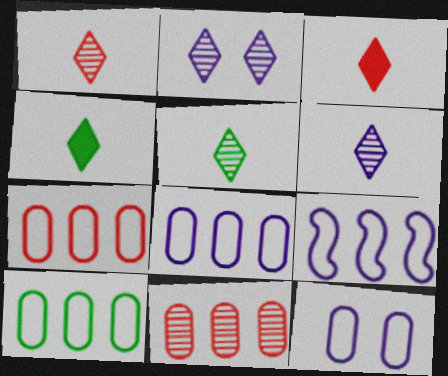[[1, 5, 6], 
[7, 8, 10]]